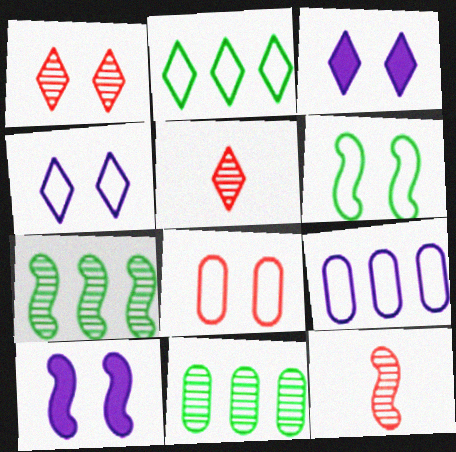[[2, 3, 5], 
[4, 6, 8]]